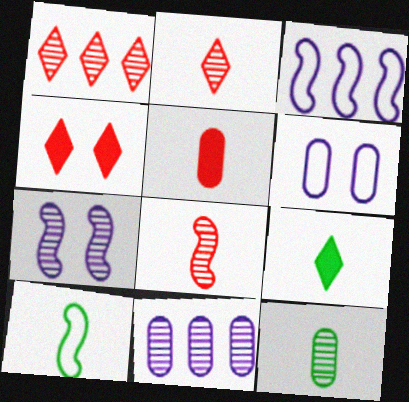[[1, 7, 12], 
[3, 4, 12], 
[4, 10, 11], 
[9, 10, 12]]